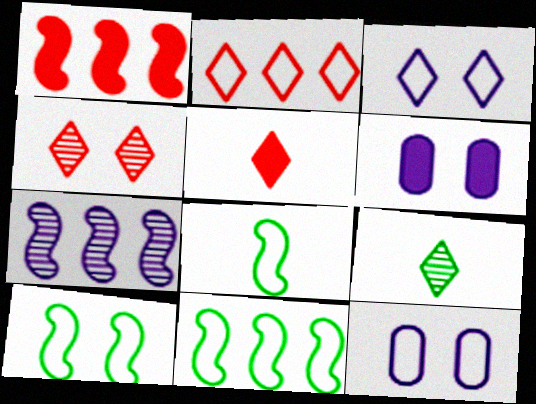[[1, 7, 11], 
[1, 9, 12], 
[2, 4, 5], 
[2, 8, 12], 
[4, 6, 10], 
[8, 10, 11]]